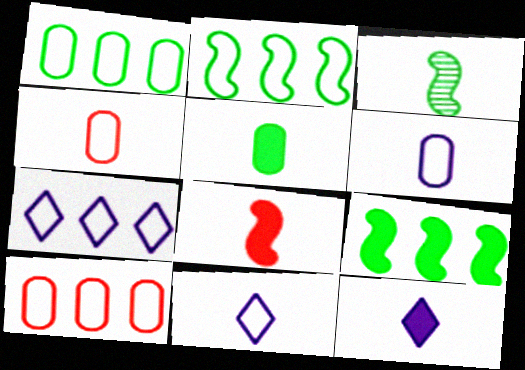[[2, 7, 10], 
[3, 4, 12], 
[5, 8, 12]]